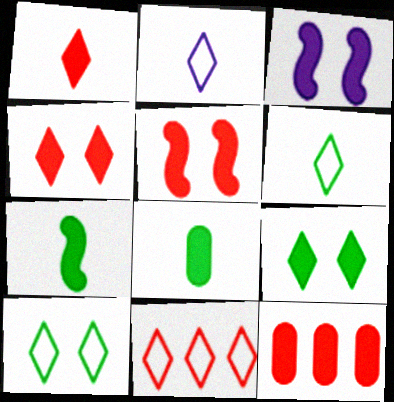[[1, 5, 12], 
[2, 10, 11]]